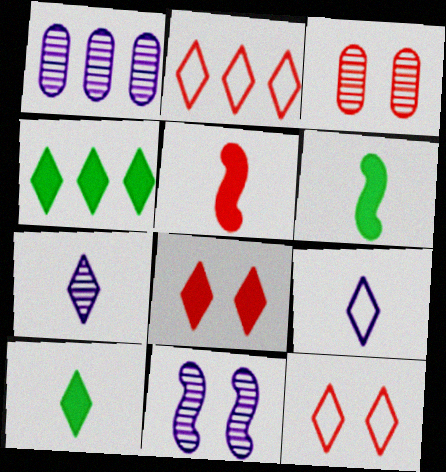[[1, 6, 12], 
[1, 7, 11], 
[2, 3, 5], 
[4, 7, 12]]